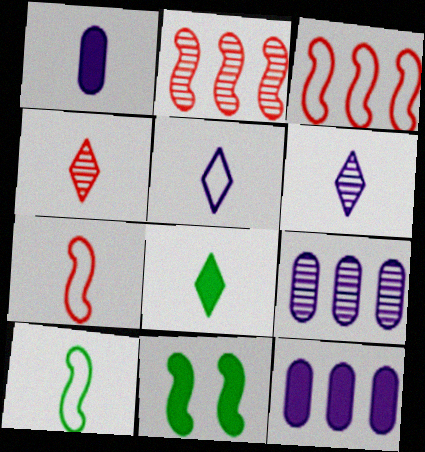[[1, 4, 10], 
[4, 5, 8]]